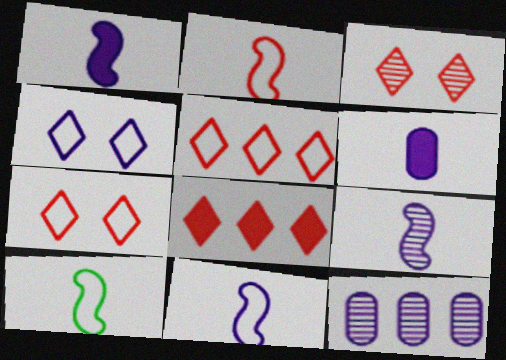[[1, 4, 12], 
[1, 9, 11], 
[2, 10, 11]]